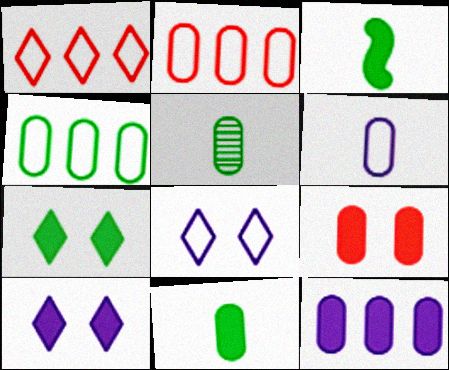[[9, 11, 12]]